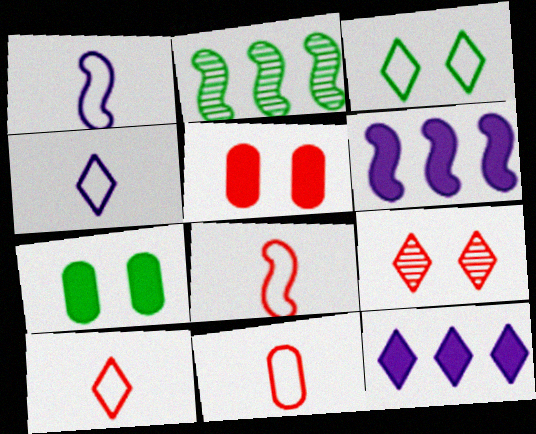[[2, 4, 5], 
[8, 10, 11]]